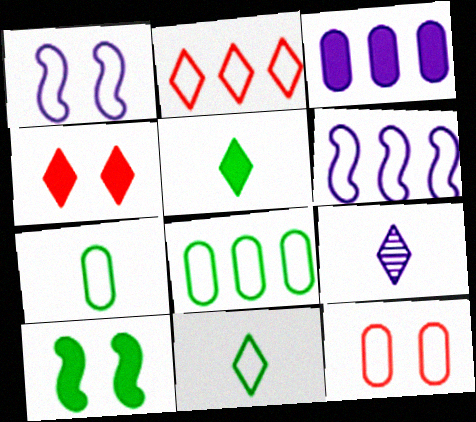[[1, 2, 7], 
[1, 3, 9], 
[2, 6, 8], 
[6, 11, 12]]